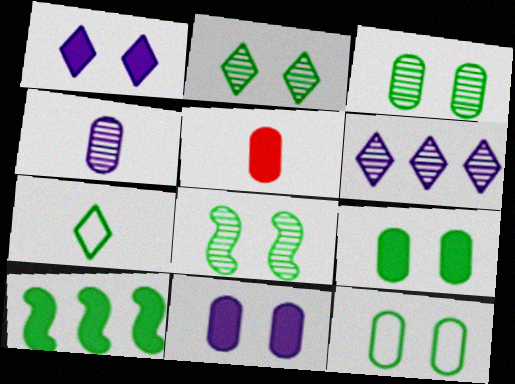[[1, 5, 10], 
[2, 3, 8], 
[3, 7, 10], 
[3, 9, 12]]